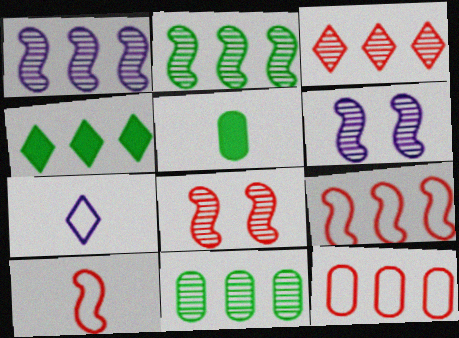[[1, 3, 11], 
[1, 4, 12]]